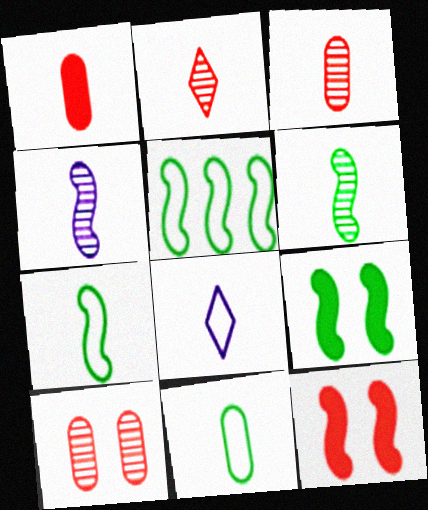[[1, 6, 8], 
[4, 5, 12], 
[5, 6, 9]]